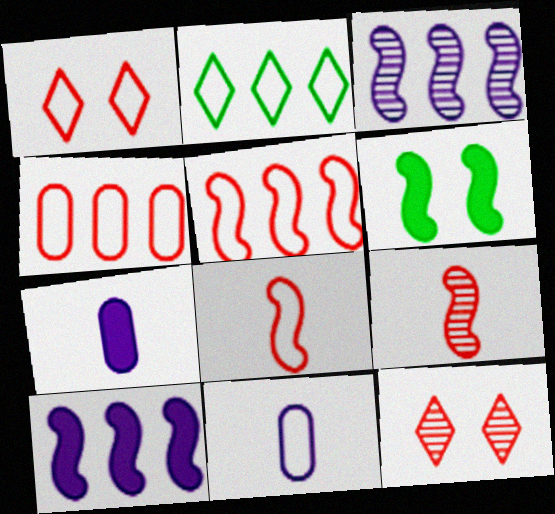[[1, 4, 8], 
[3, 6, 8]]